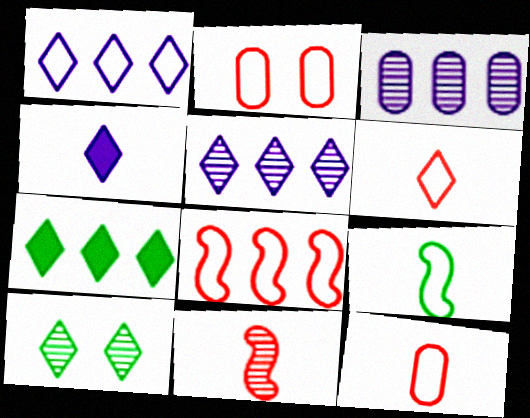[[1, 2, 9], 
[2, 6, 8], 
[3, 7, 8], 
[3, 10, 11]]